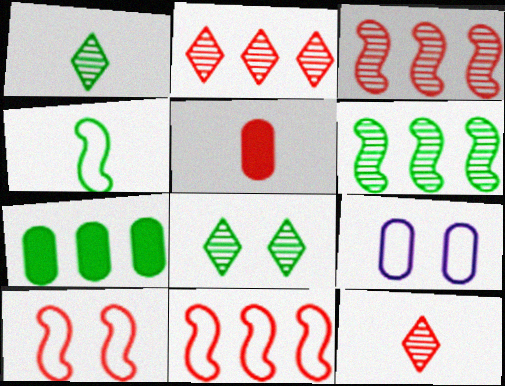[[2, 5, 10], 
[4, 7, 8]]